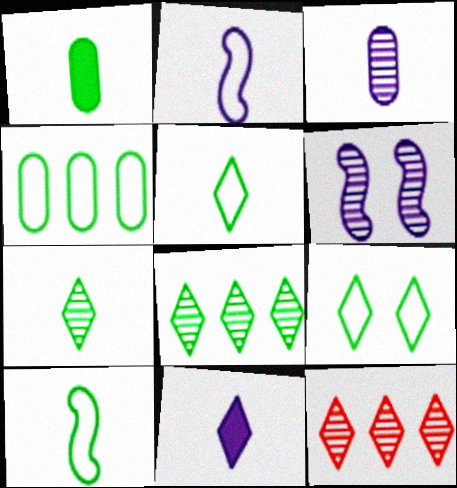[[1, 7, 10], 
[2, 3, 11], 
[4, 9, 10], 
[9, 11, 12]]